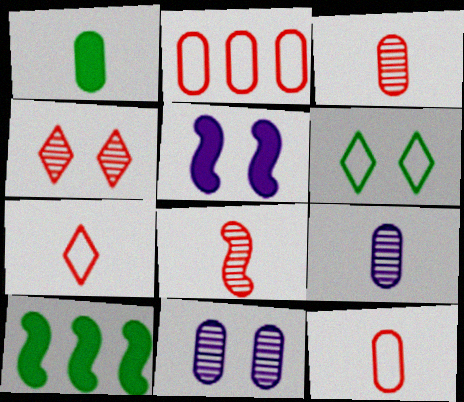[[1, 2, 11], 
[1, 9, 12], 
[7, 10, 11]]